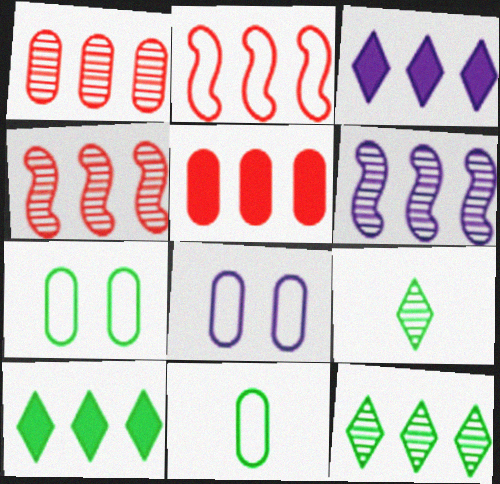[[1, 6, 12]]